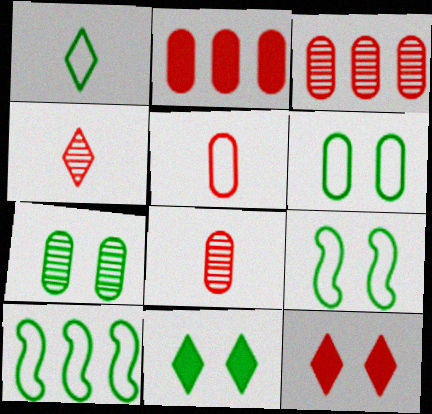[[1, 6, 10], 
[7, 9, 11]]